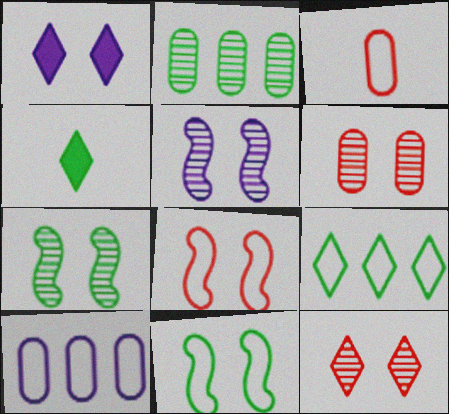[[1, 6, 11], 
[2, 4, 11]]